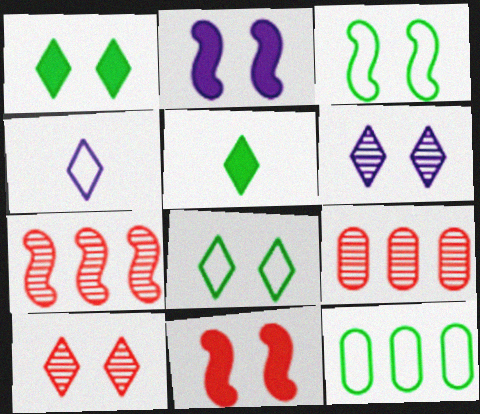[]